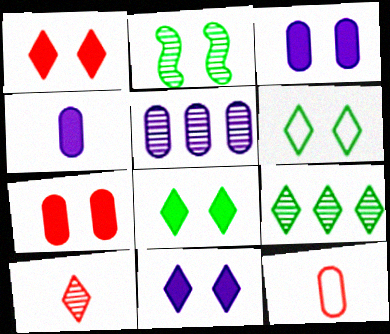[[1, 8, 11], 
[2, 5, 10]]